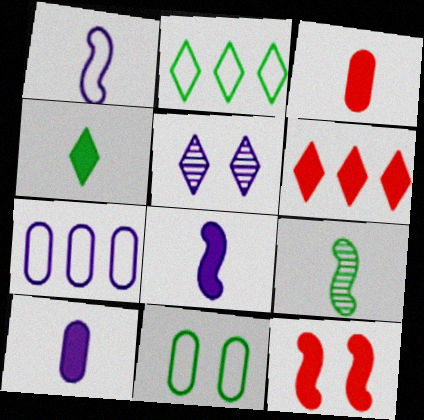[[3, 4, 8], 
[3, 6, 12], 
[5, 7, 8], 
[5, 11, 12]]